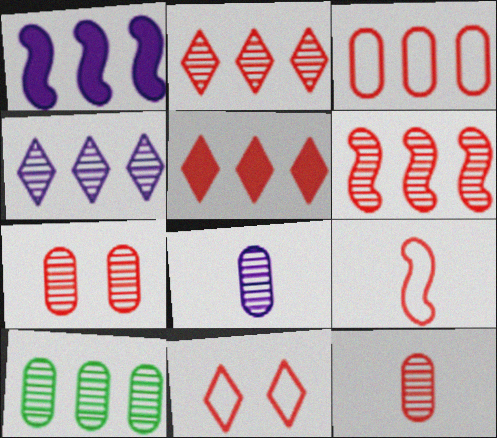[[3, 5, 6], 
[3, 9, 11], 
[4, 6, 10], 
[5, 7, 9], 
[7, 8, 10]]